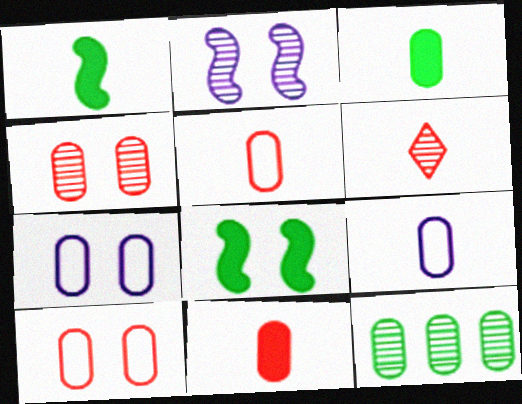[[1, 6, 9], 
[2, 6, 12], 
[7, 11, 12]]